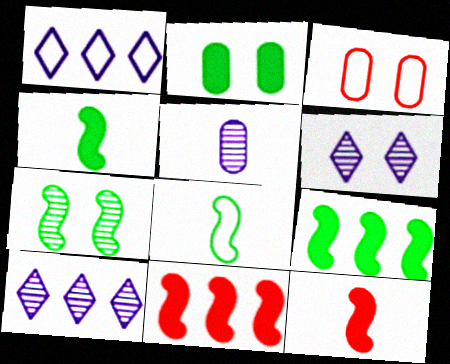[[1, 3, 8], 
[3, 4, 10], 
[7, 8, 9]]